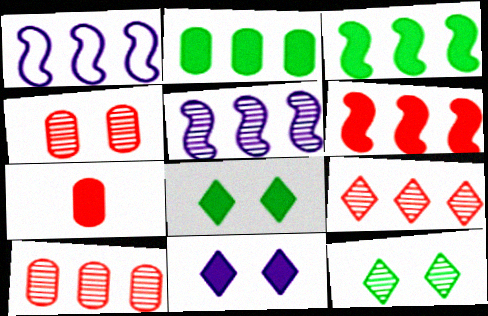[[1, 2, 9], 
[1, 7, 12], 
[3, 7, 11]]